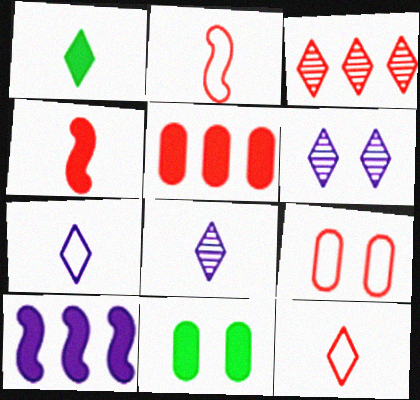[[1, 8, 12], 
[3, 4, 9]]